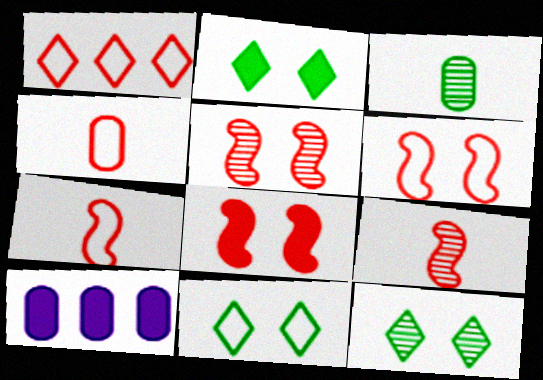[[1, 4, 6], 
[2, 11, 12], 
[5, 6, 8], 
[7, 10, 12], 
[9, 10, 11]]